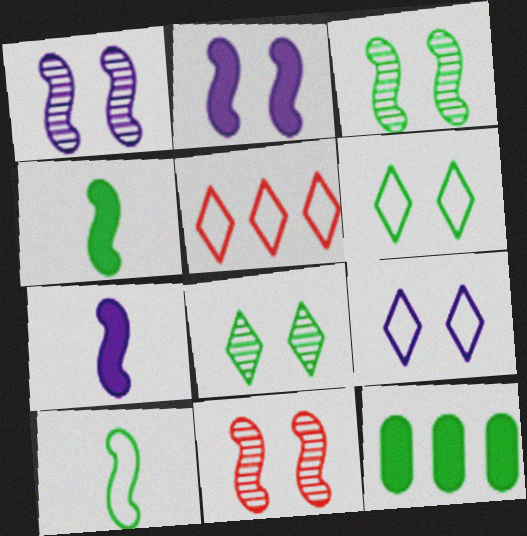[[1, 3, 11], 
[8, 10, 12]]